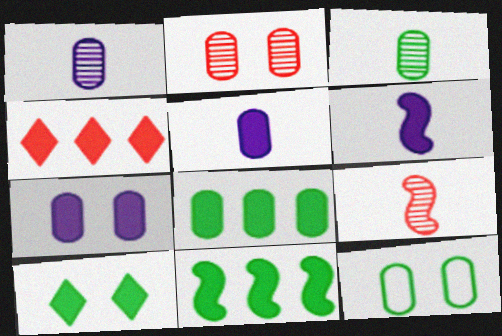[[2, 7, 12], 
[3, 8, 12]]